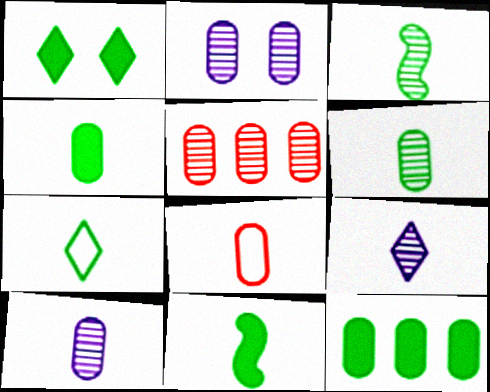[[1, 11, 12], 
[2, 5, 6], 
[2, 8, 12], 
[3, 4, 7], 
[4, 8, 10], 
[6, 7, 11], 
[8, 9, 11]]